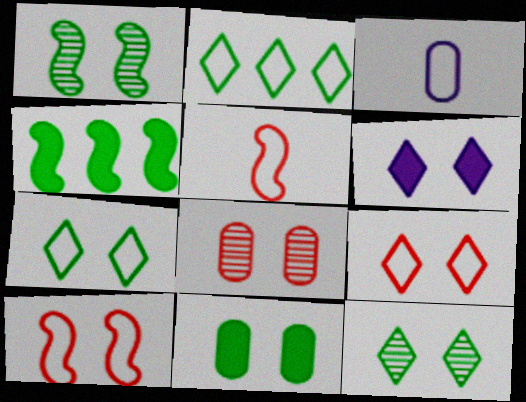[[1, 7, 11], 
[2, 3, 10], 
[6, 9, 12]]